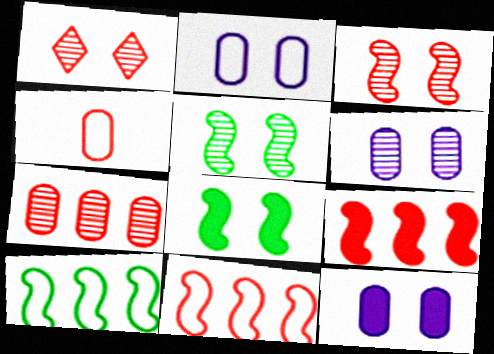[[1, 2, 8], 
[1, 4, 9], 
[1, 5, 6], 
[2, 6, 12]]